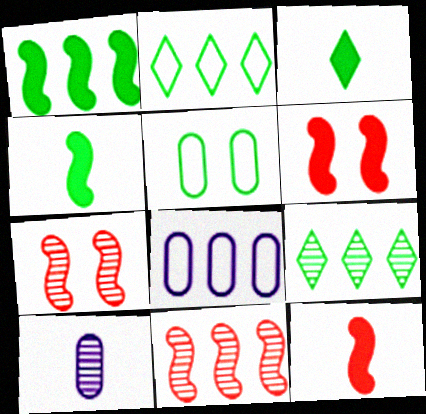[[2, 6, 10], 
[3, 7, 8], 
[4, 5, 9], 
[7, 9, 10]]